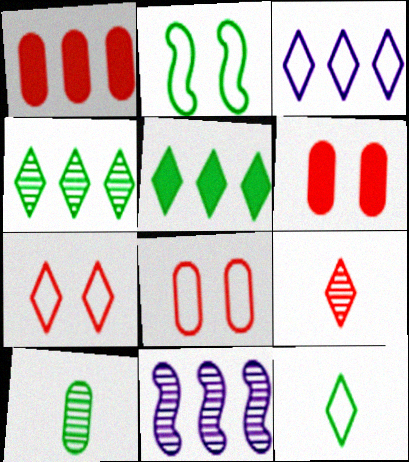[[2, 5, 10], 
[3, 7, 12], 
[6, 11, 12]]